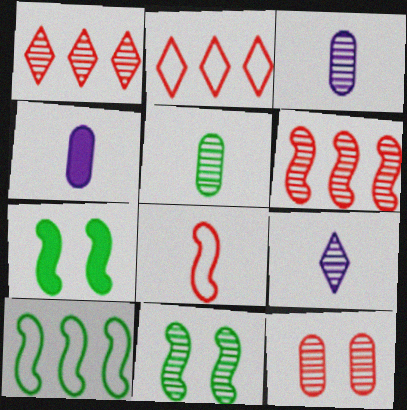[[1, 3, 11], 
[2, 3, 7], 
[2, 4, 11]]